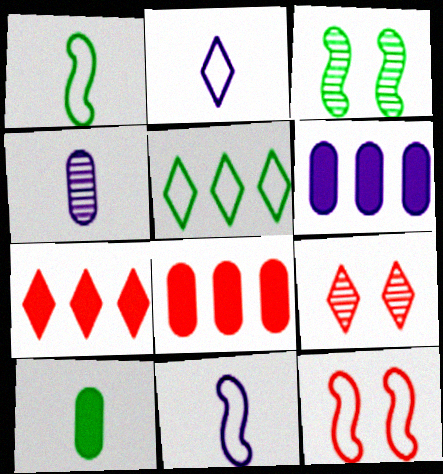[[1, 6, 9], 
[2, 3, 8], 
[3, 5, 10]]